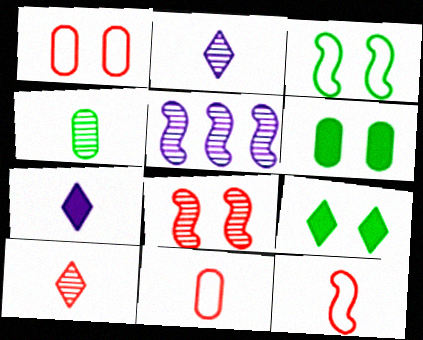[[4, 7, 12], 
[5, 9, 11]]